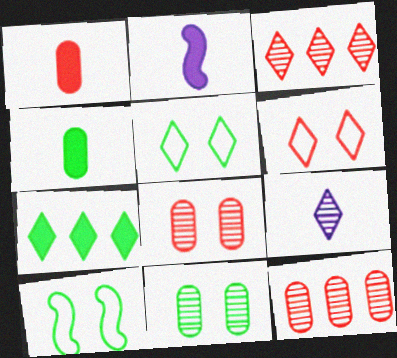[[2, 5, 12], 
[6, 7, 9]]